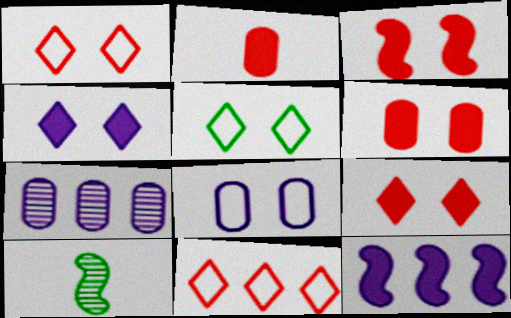[[3, 6, 9]]